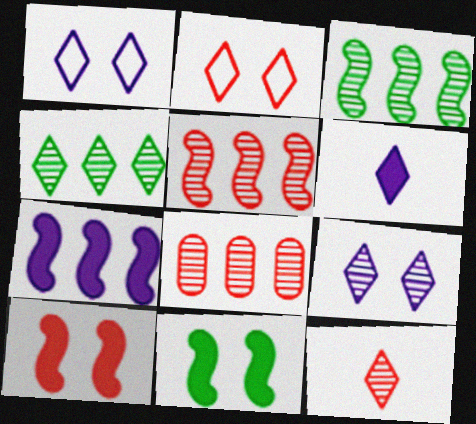[[2, 4, 6], 
[4, 9, 12]]